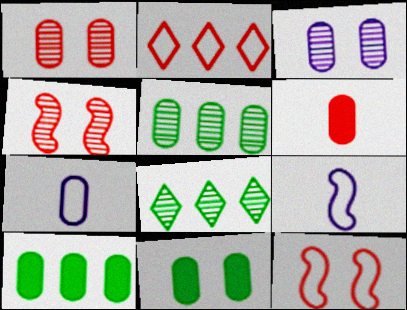[[1, 7, 10], 
[2, 4, 6]]